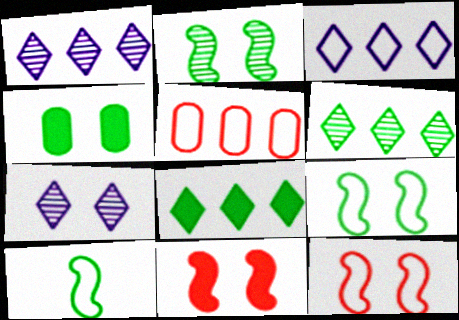[[4, 6, 10], 
[4, 7, 12]]